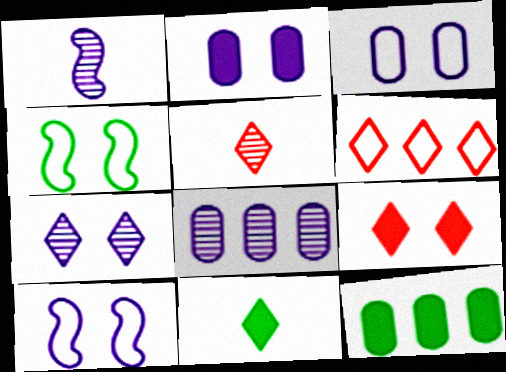[[1, 7, 8], 
[2, 7, 10], 
[5, 6, 9], 
[5, 10, 12], 
[6, 7, 11]]